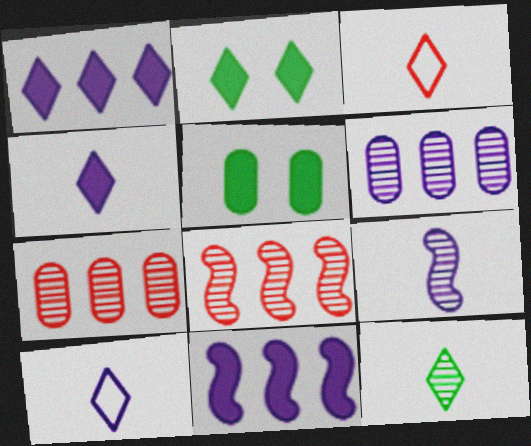[[3, 4, 12], 
[5, 8, 10]]